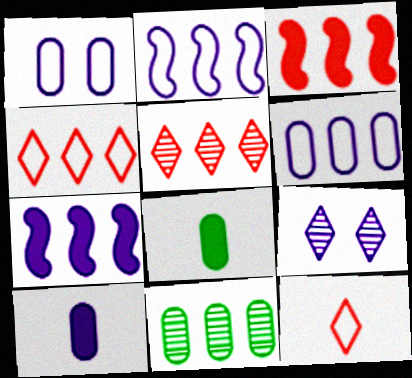[[2, 9, 10], 
[4, 7, 11]]